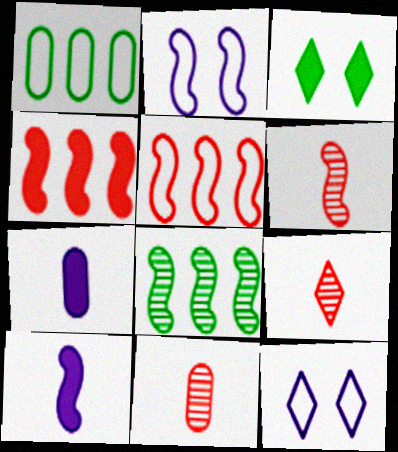[[3, 4, 7], 
[6, 9, 11]]